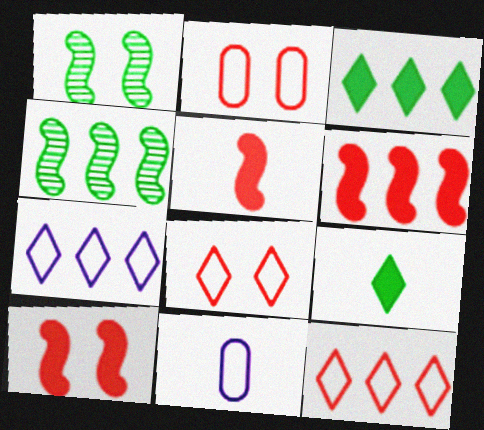[[5, 6, 10]]